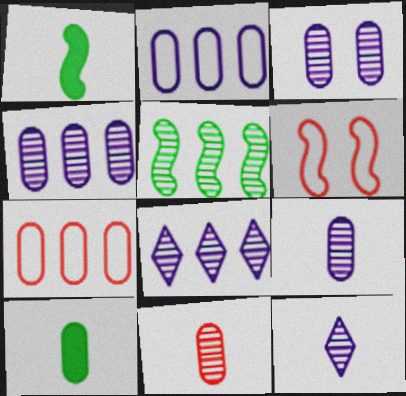[[3, 4, 9], 
[3, 7, 10], 
[6, 8, 10]]